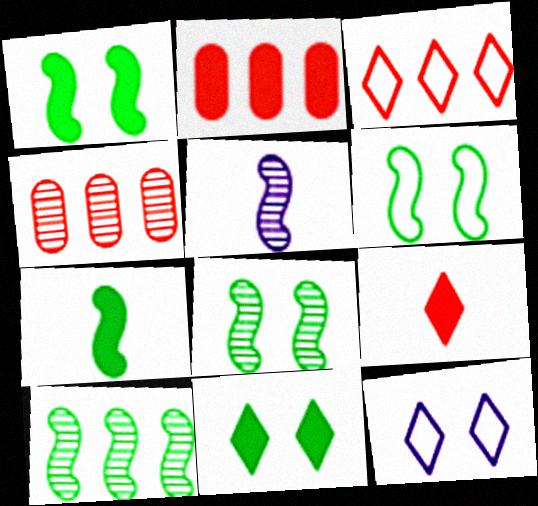[[1, 6, 8], 
[4, 7, 12], 
[6, 7, 10]]